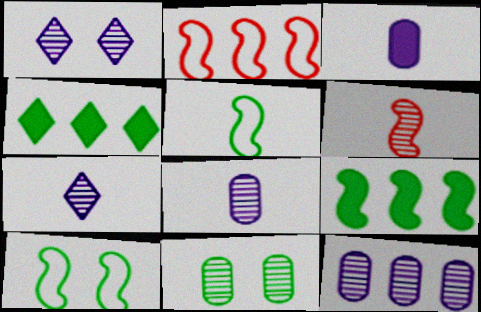[[2, 4, 12], 
[4, 5, 11]]